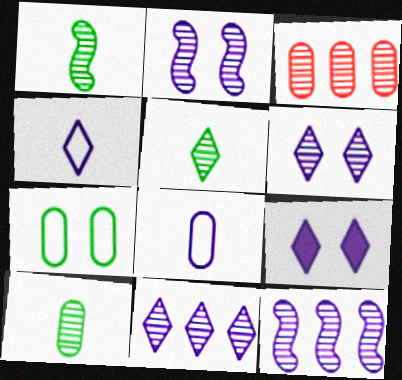[[1, 3, 6], 
[1, 5, 10], 
[2, 3, 5], 
[4, 9, 11], 
[8, 9, 12]]